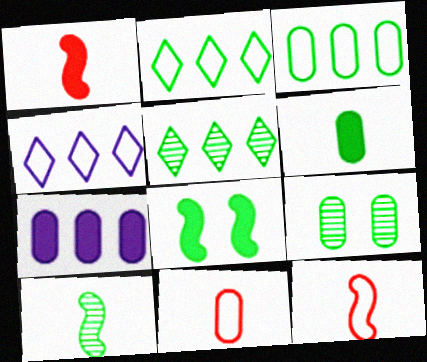[[1, 4, 9], 
[3, 6, 9], 
[5, 9, 10], 
[7, 9, 11]]